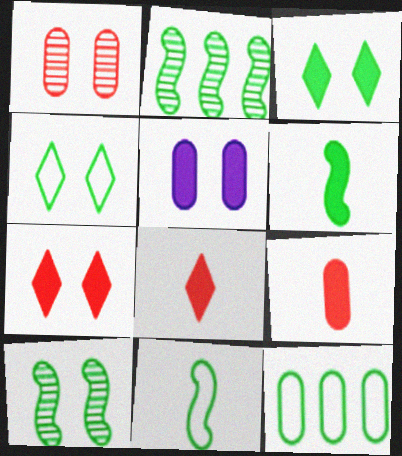[[4, 11, 12]]